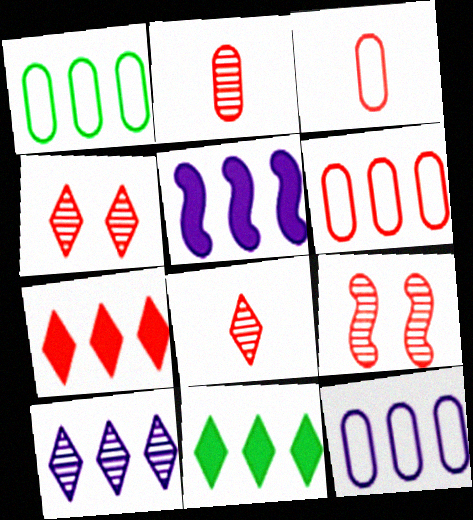[[1, 6, 12], 
[3, 7, 9], 
[5, 10, 12]]